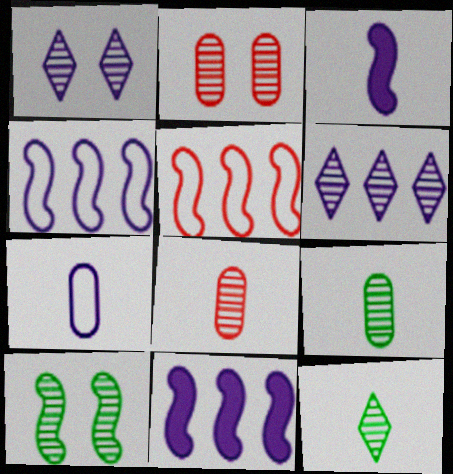[[1, 2, 10], 
[1, 7, 11], 
[3, 5, 10], 
[6, 8, 10]]